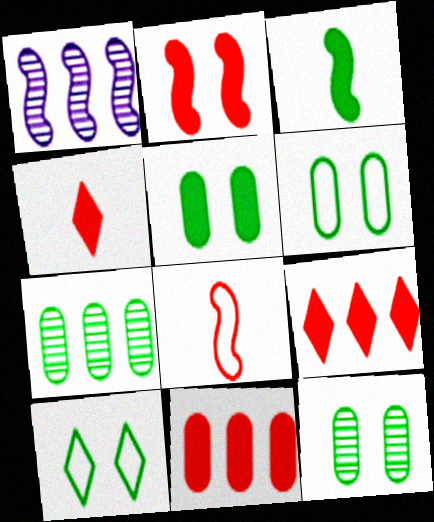[[1, 4, 6], 
[2, 4, 11], 
[3, 7, 10], 
[5, 6, 12]]